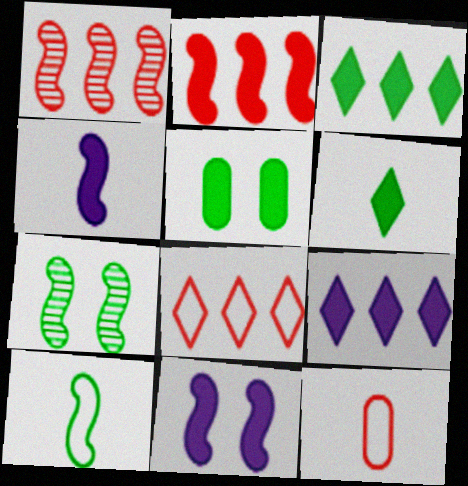[[1, 10, 11], 
[7, 9, 12]]